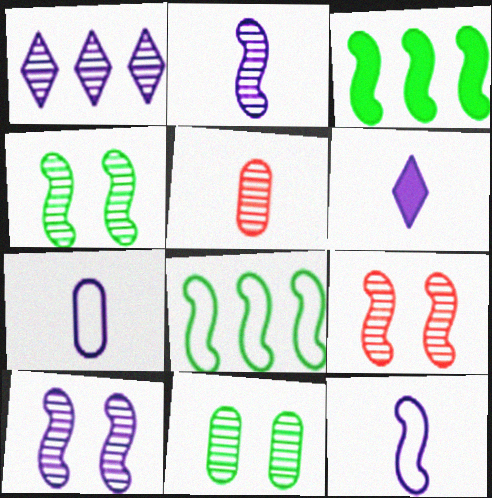[[1, 4, 5], 
[2, 6, 7], 
[3, 9, 12], 
[4, 9, 10]]